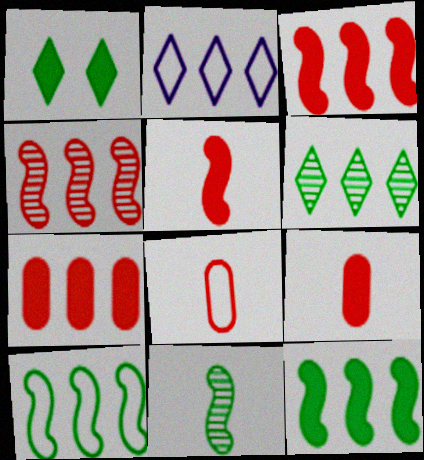[]